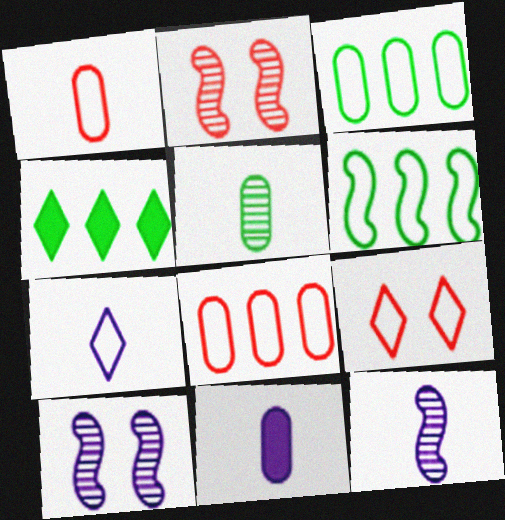[[1, 4, 10], 
[1, 5, 11], 
[7, 11, 12]]